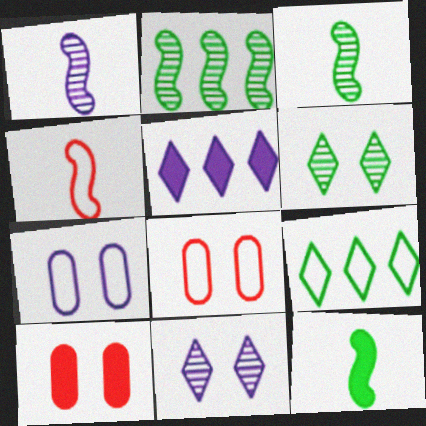[[1, 4, 12], 
[1, 5, 7], 
[1, 9, 10], 
[3, 5, 8], 
[4, 7, 9], 
[5, 10, 12]]